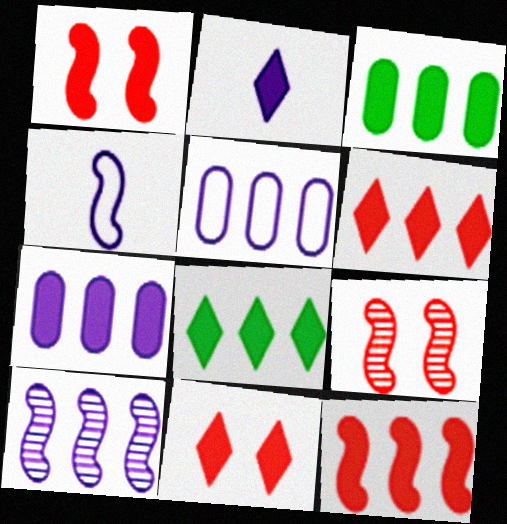[[1, 2, 3], 
[2, 8, 11], 
[7, 8, 12]]